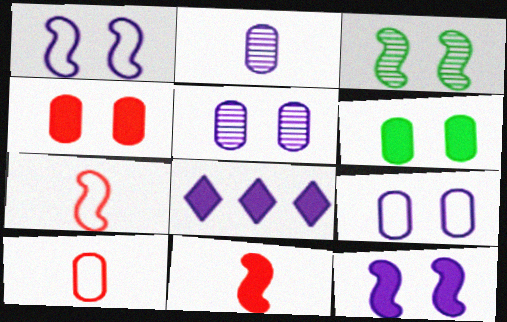[[1, 2, 8], 
[3, 8, 10], 
[6, 8, 11]]